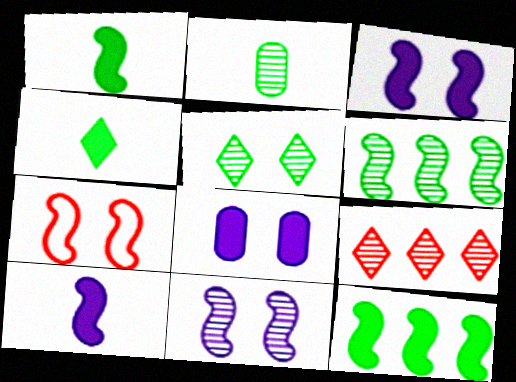[[2, 5, 6], 
[2, 9, 11], 
[5, 7, 8], 
[6, 7, 10]]